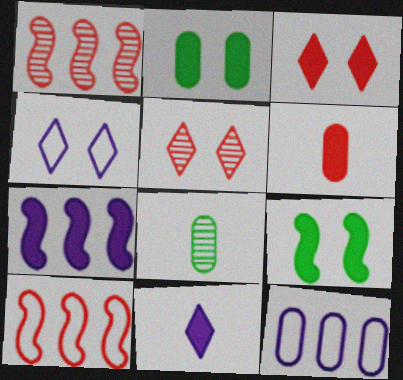[[5, 6, 10]]